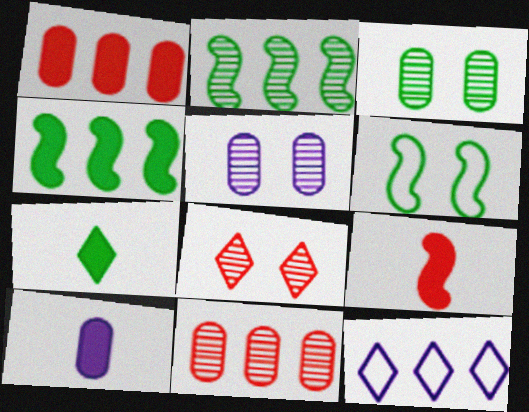[[1, 2, 12], 
[3, 9, 12], 
[4, 11, 12], 
[7, 8, 12], 
[7, 9, 10]]